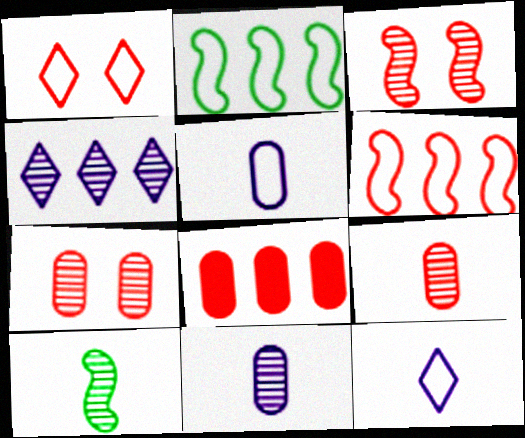[[1, 2, 5], 
[2, 4, 8], 
[4, 7, 10]]